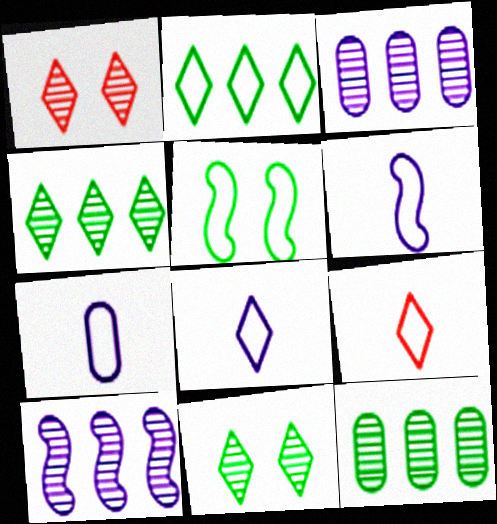[[6, 7, 8]]